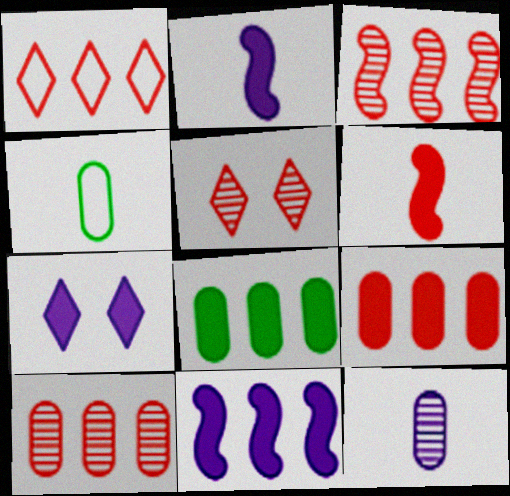[[1, 3, 9], 
[3, 4, 7], 
[4, 5, 11], 
[6, 7, 8]]